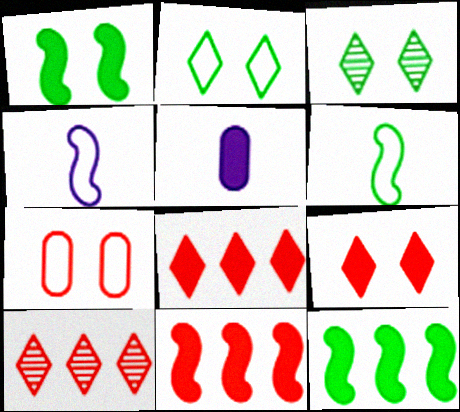[[1, 5, 8], 
[5, 9, 12]]